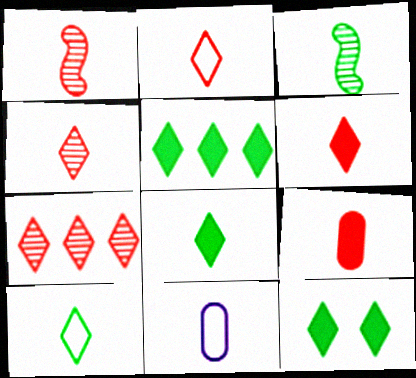[[1, 2, 9], 
[1, 8, 11], 
[2, 4, 6], 
[3, 6, 11], 
[5, 8, 12]]